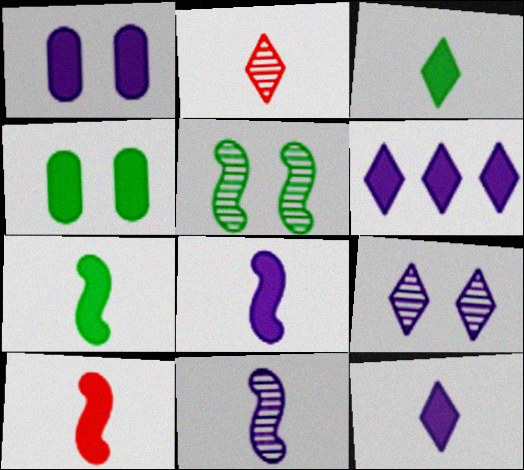[[1, 6, 8], 
[4, 6, 10], 
[7, 8, 10]]